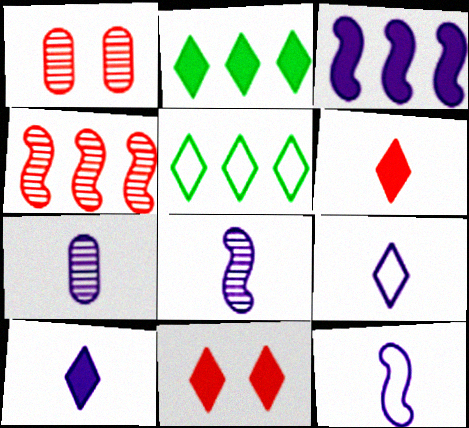[[1, 2, 12], 
[2, 10, 11], 
[7, 10, 12]]